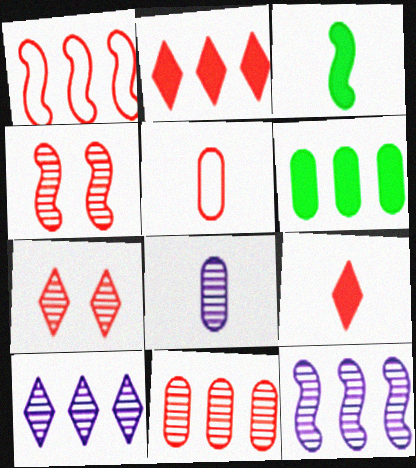[[1, 2, 11], 
[1, 6, 10], 
[2, 4, 5]]